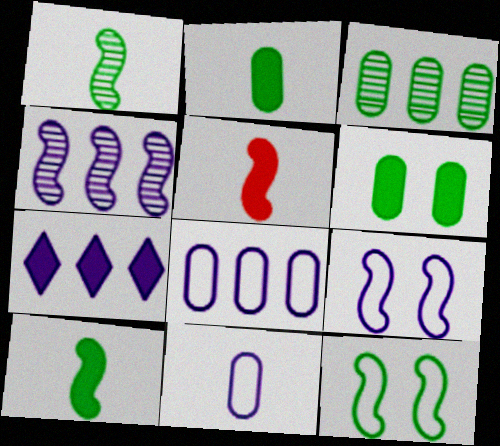[[4, 5, 12], 
[4, 7, 8], 
[5, 6, 7]]